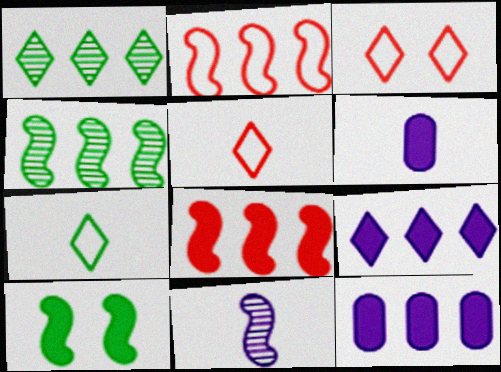[[1, 2, 12], 
[2, 10, 11], 
[3, 4, 6]]